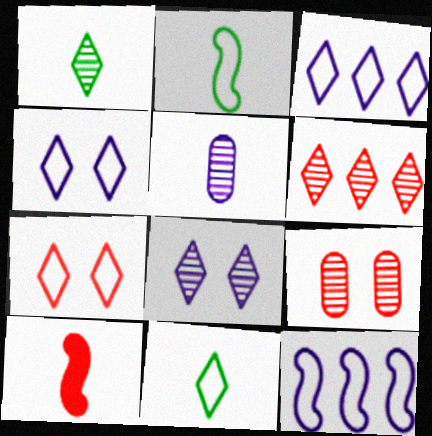[[1, 6, 8], 
[3, 7, 11], 
[5, 10, 11]]